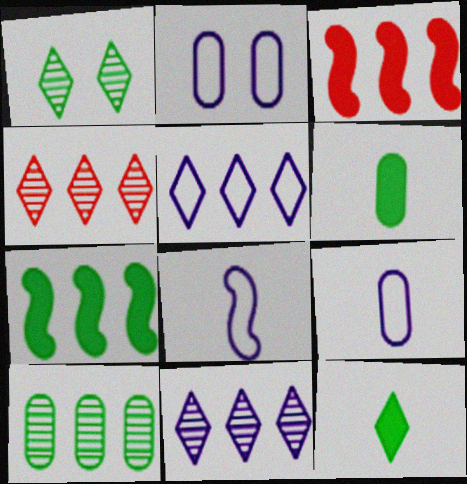[[1, 3, 9], 
[2, 5, 8], 
[3, 5, 10]]